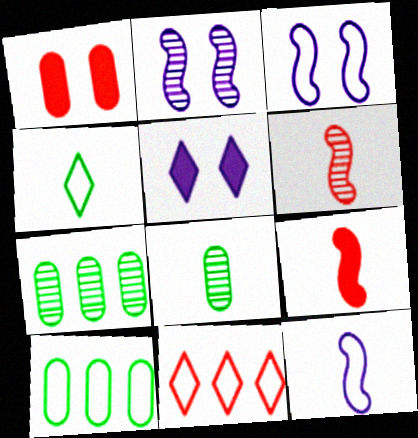[[1, 6, 11], 
[5, 6, 10]]